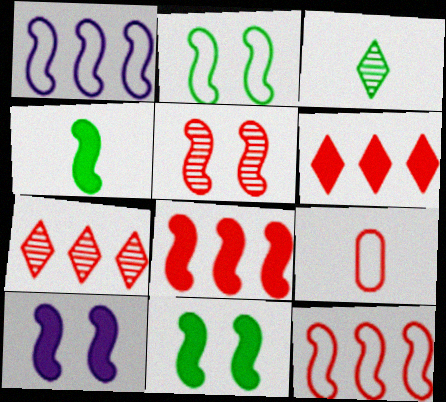[[1, 4, 5], 
[2, 5, 10], 
[4, 8, 10], 
[5, 6, 9]]